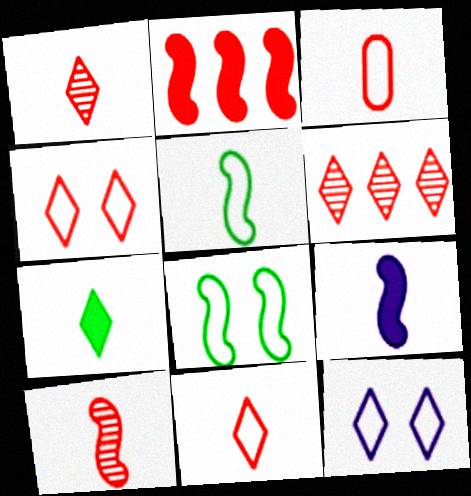[[5, 9, 10], 
[6, 7, 12]]